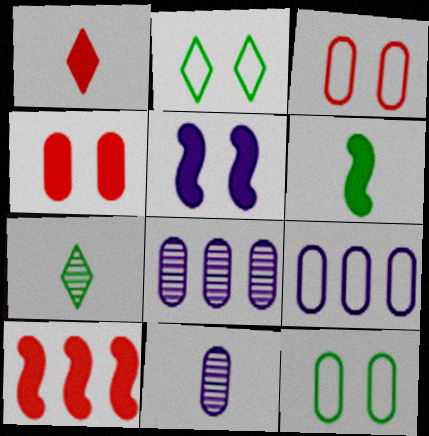[[1, 4, 10], 
[2, 10, 11], 
[5, 6, 10]]